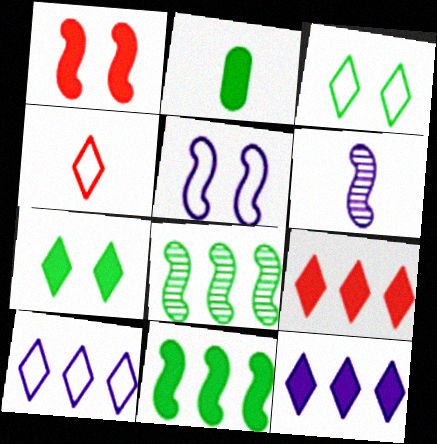[[1, 2, 12], 
[2, 3, 8], 
[2, 4, 6], 
[2, 7, 11], 
[3, 4, 10]]